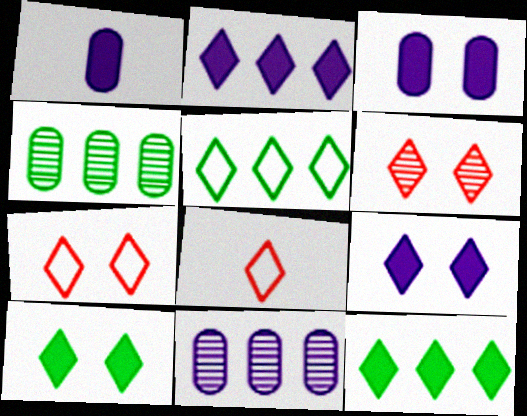[]